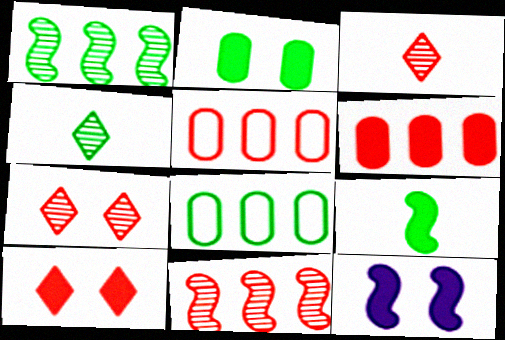[[2, 10, 12], 
[3, 8, 12], 
[4, 5, 12]]